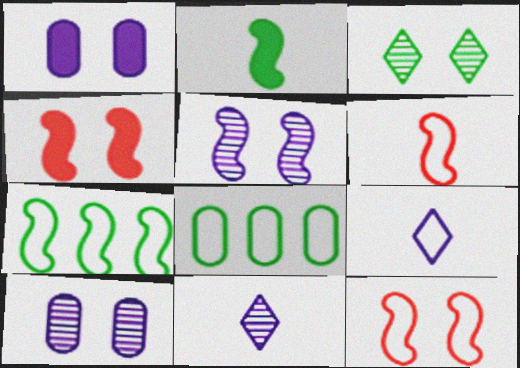[[1, 3, 12], 
[2, 3, 8], 
[4, 8, 11], 
[8, 9, 12]]